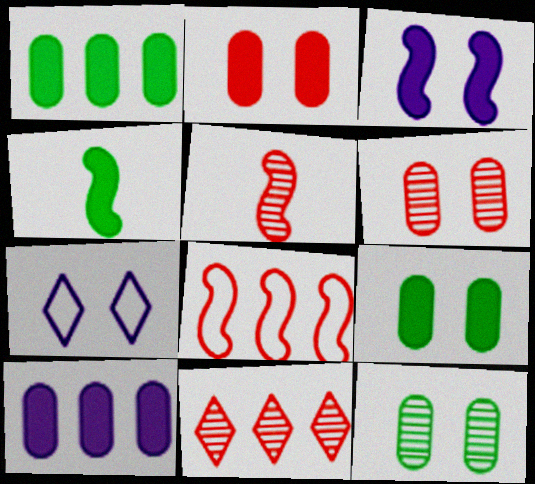[[1, 5, 7], 
[5, 6, 11]]